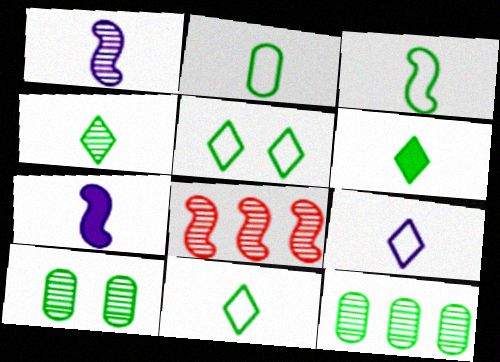[[2, 3, 11], 
[4, 6, 11]]